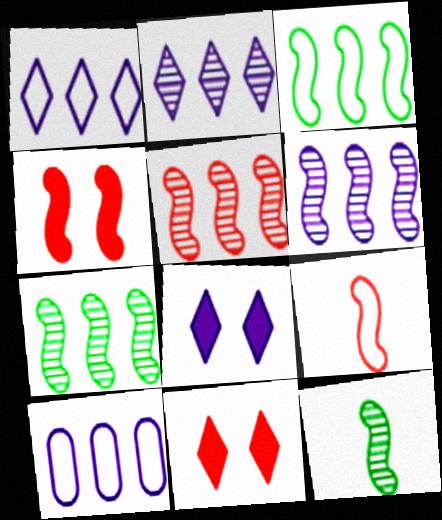[[4, 5, 9], 
[5, 6, 7], 
[10, 11, 12]]